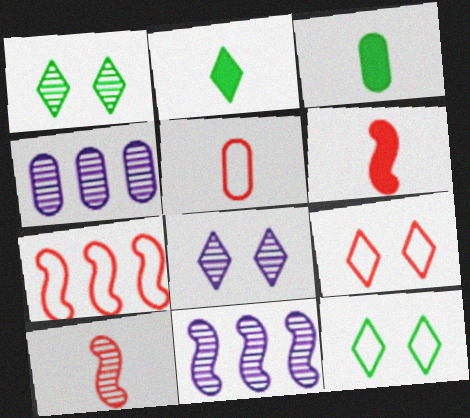[[1, 4, 10], 
[3, 7, 8], 
[3, 9, 11], 
[4, 6, 12], 
[5, 7, 9]]